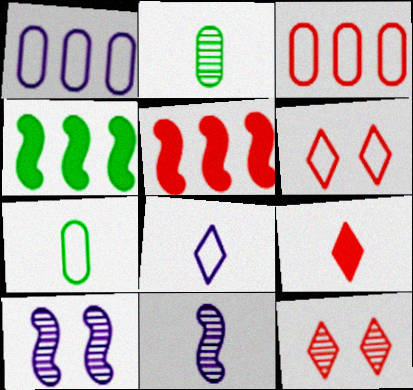[[7, 9, 11]]